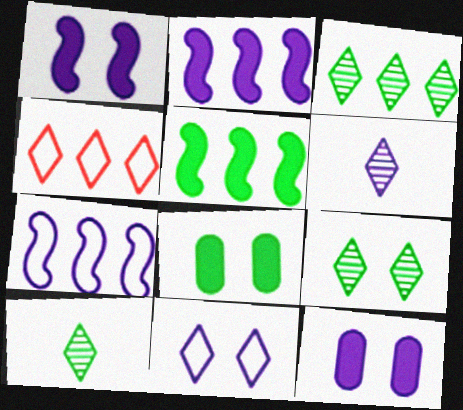[[3, 9, 10], 
[6, 7, 12]]